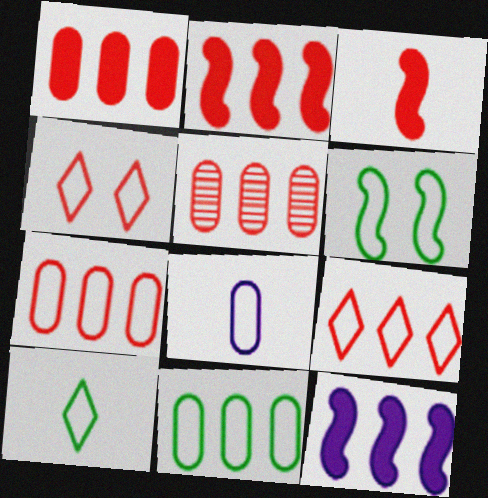[[1, 5, 7], 
[2, 5, 9], 
[3, 4, 5], 
[6, 8, 9], 
[6, 10, 11]]